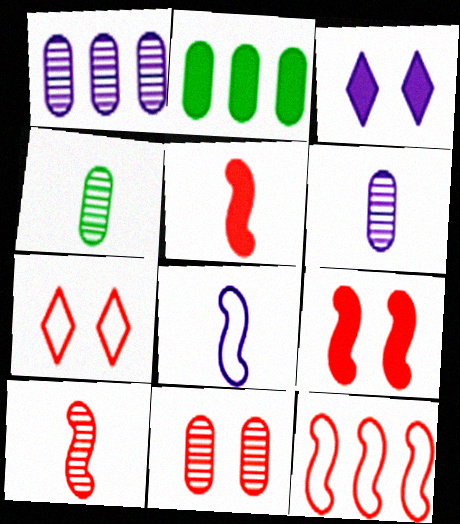[[1, 3, 8], 
[1, 4, 11], 
[2, 3, 5], 
[3, 4, 12], 
[7, 9, 11], 
[9, 10, 12]]